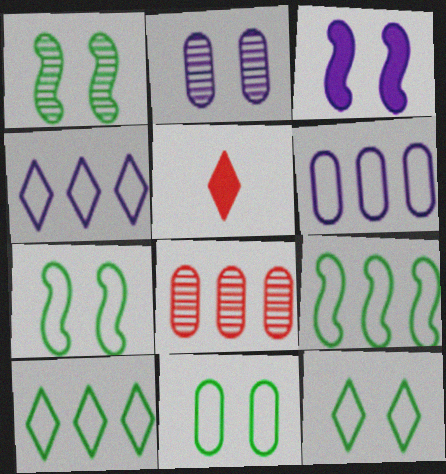[[1, 5, 6], 
[2, 5, 9], 
[7, 11, 12]]